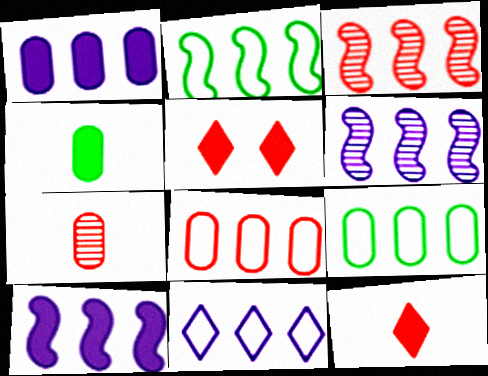[[1, 6, 11], 
[2, 3, 10], 
[2, 8, 11], 
[4, 5, 10]]